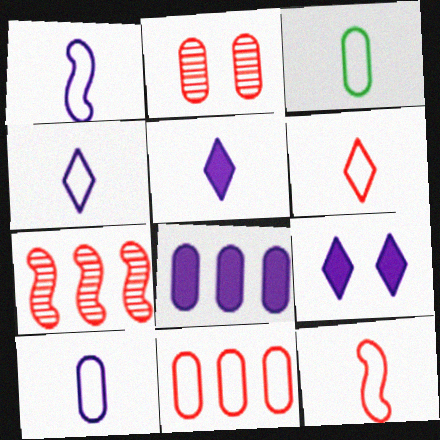[[1, 3, 6], 
[1, 4, 10], 
[2, 3, 8], 
[3, 4, 12], 
[3, 7, 9]]